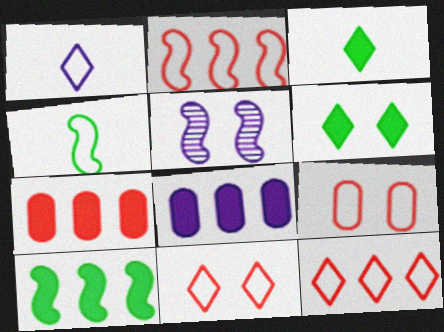[[1, 5, 8], 
[5, 6, 9]]